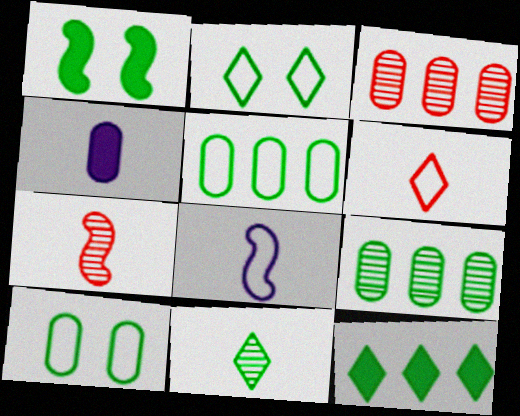[[1, 5, 11], 
[2, 11, 12], 
[3, 4, 10]]